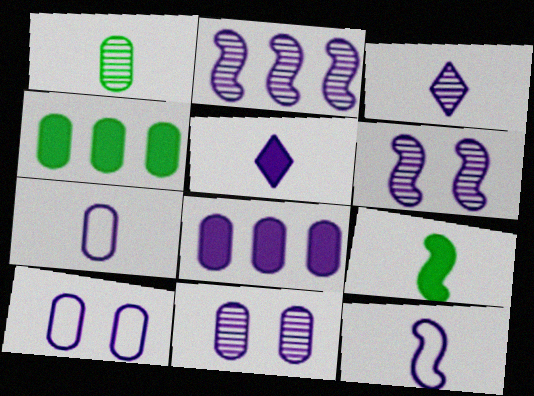[[2, 3, 11], 
[2, 5, 10], 
[7, 8, 11]]